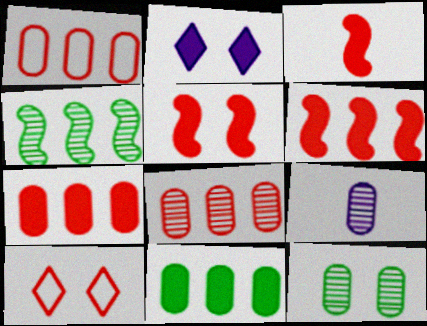[[1, 7, 8], 
[2, 3, 11], 
[3, 5, 6], 
[3, 8, 10], 
[8, 9, 12]]